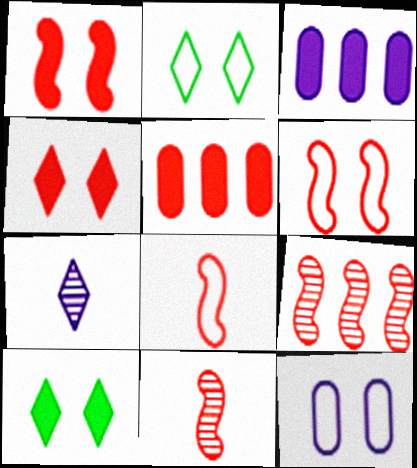[[1, 8, 9], 
[2, 3, 11], 
[2, 6, 12]]